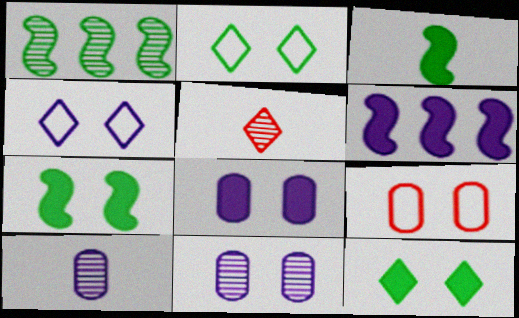[[1, 5, 11], 
[4, 6, 10]]